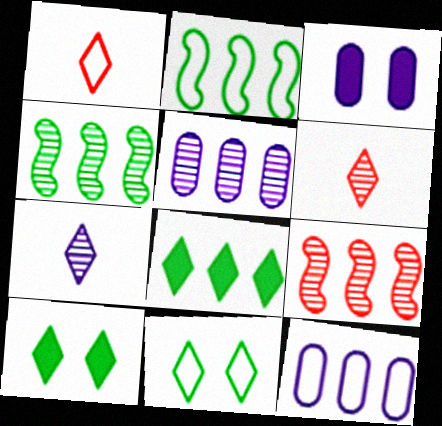[[1, 3, 4], 
[2, 3, 6], 
[8, 9, 12]]